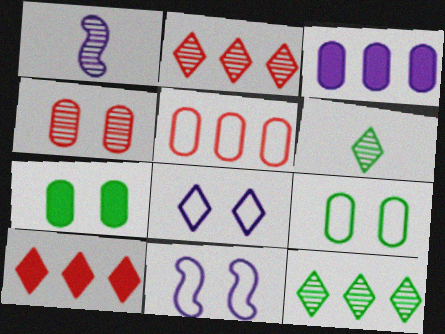[[1, 3, 8], 
[1, 4, 12], 
[1, 9, 10], 
[6, 8, 10]]